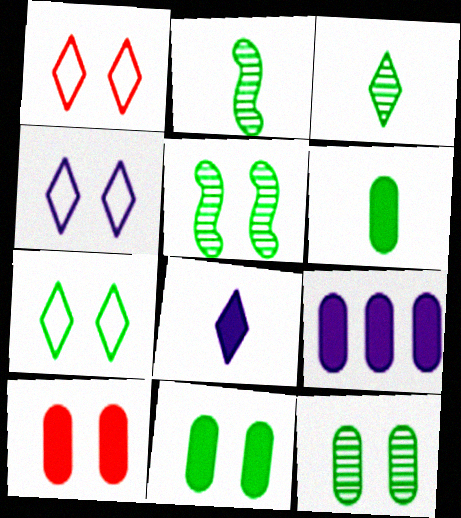[[1, 2, 9], 
[1, 4, 7], 
[4, 5, 10], 
[5, 7, 11], 
[6, 9, 10]]